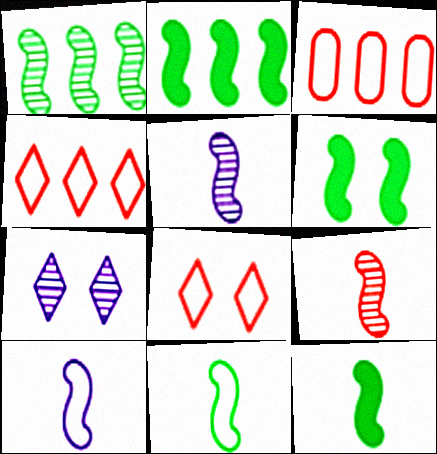[[1, 6, 11], 
[2, 6, 12], 
[3, 7, 12], 
[9, 10, 12]]